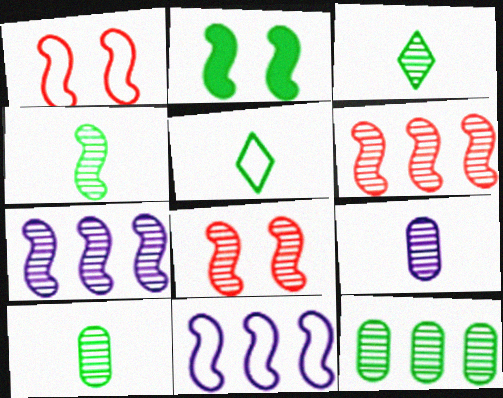[[2, 5, 12], 
[3, 4, 10], 
[4, 7, 8]]